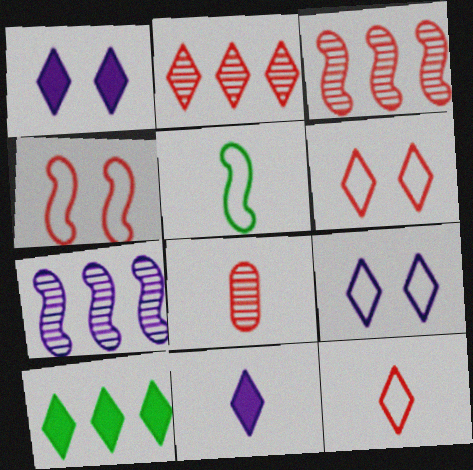[[5, 8, 11]]